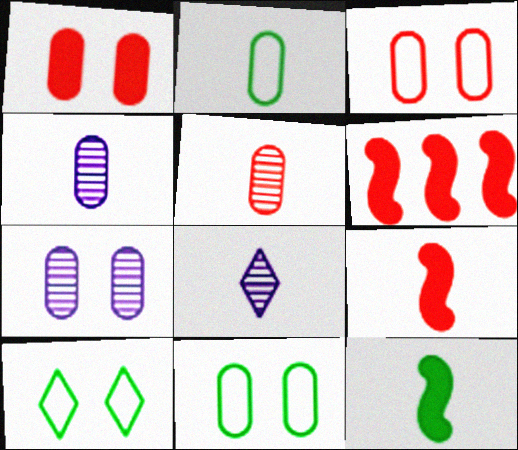[[1, 7, 11], 
[2, 8, 9], 
[4, 6, 10], 
[6, 8, 11]]